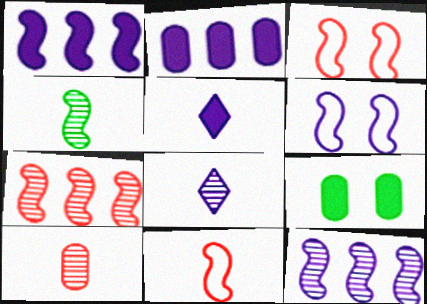[[1, 3, 4], 
[2, 6, 8], 
[4, 8, 10]]